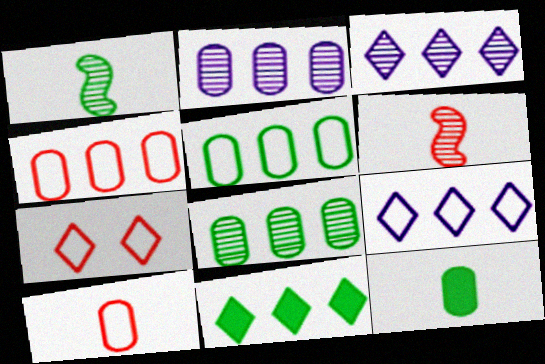[]